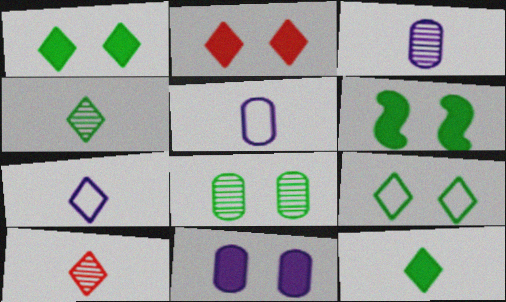[[2, 6, 11], 
[6, 8, 9], 
[7, 10, 12]]